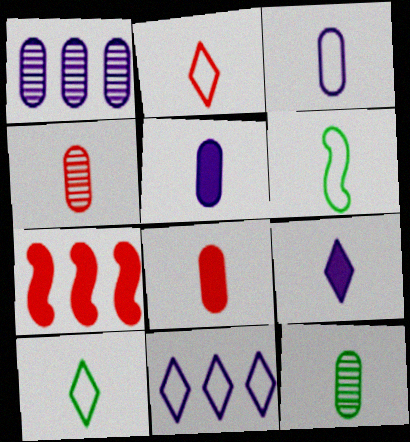[[2, 3, 6], 
[3, 8, 12], 
[4, 6, 9]]